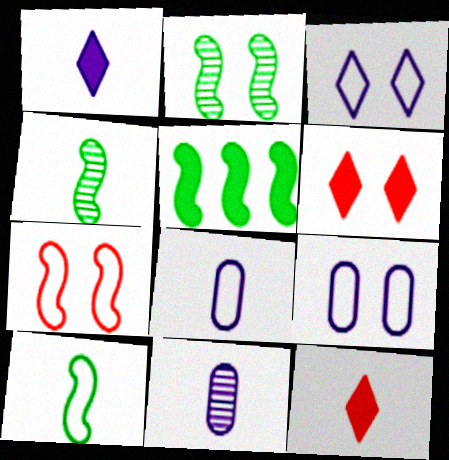[[2, 5, 10], 
[2, 6, 9], 
[4, 8, 12], 
[10, 11, 12]]